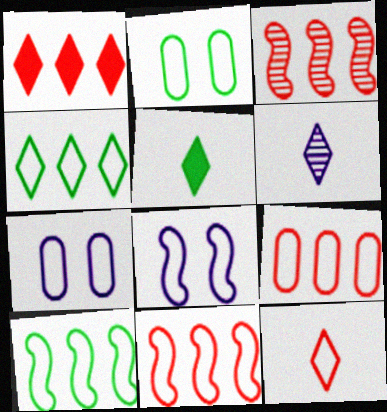[[1, 3, 9], 
[3, 5, 7], 
[5, 6, 12], 
[7, 10, 12]]